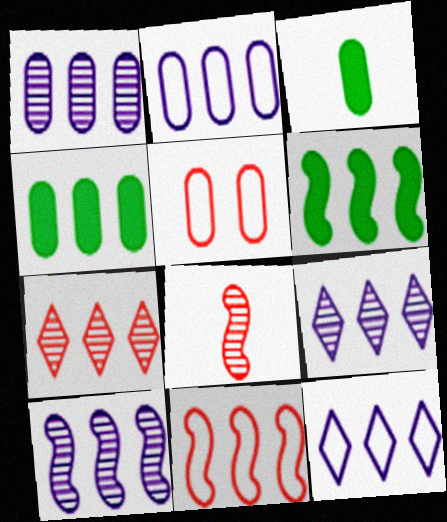[[1, 3, 5], 
[1, 9, 10], 
[2, 6, 7], 
[4, 9, 11], 
[6, 10, 11]]